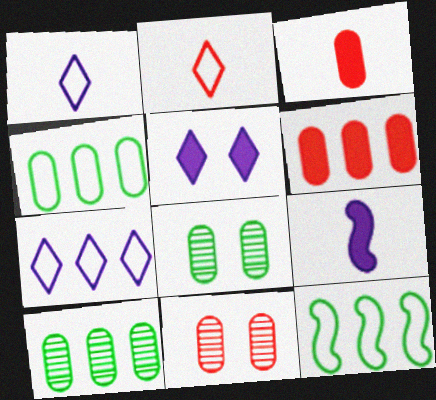[]